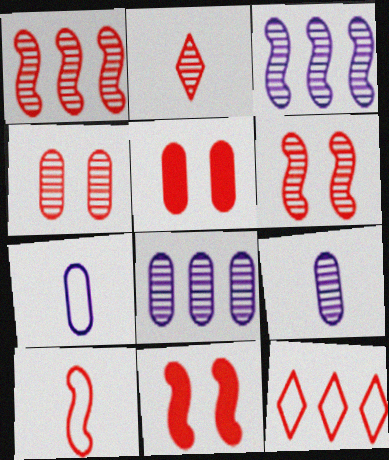[[1, 2, 4], 
[1, 10, 11]]